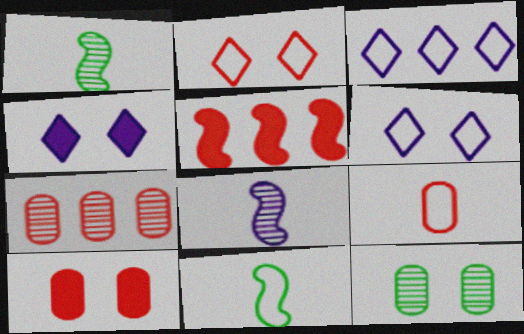[[1, 3, 10], 
[4, 7, 11], 
[7, 9, 10]]